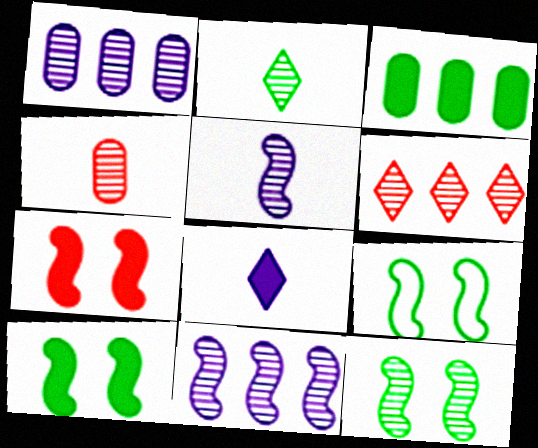[[2, 3, 9], 
[2, 4, 5], 
[3, 7, 8], 
[9, 10, 12]]